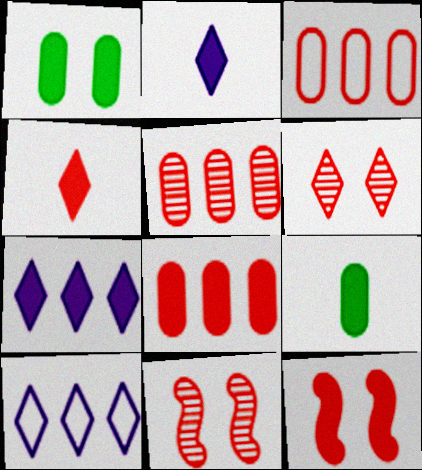[[3, 4, 11], 
[3, 5, 8], 
[4, 8, 12], 
[7, 9, 12], 
[9, 10, 11]]